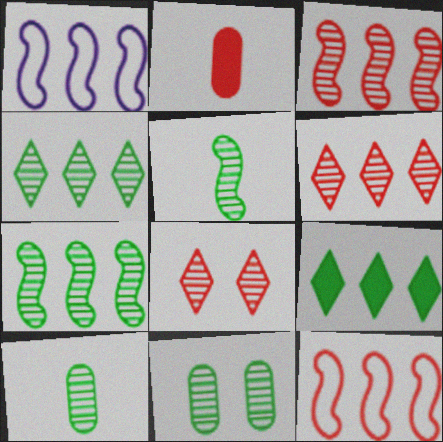[[2, 8, 12], 
[4, 5, 11]]